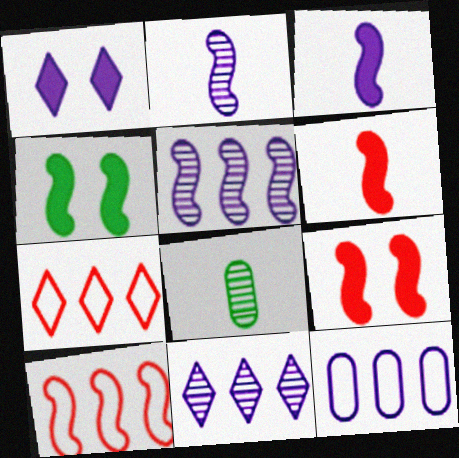[[1, 2, 12], 
[1, 8, 10], 
[2, 4, 10]]